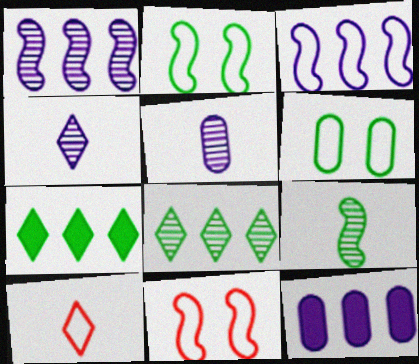[[3, 6, 10], 
[5, 7, 11], 
[6, 7, 9]]